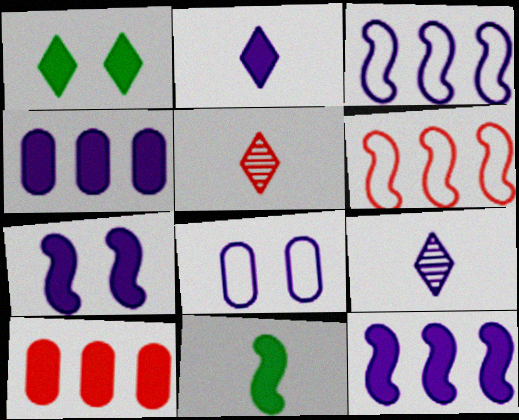[[2, 4, 7], 
[8, 9, 12]]